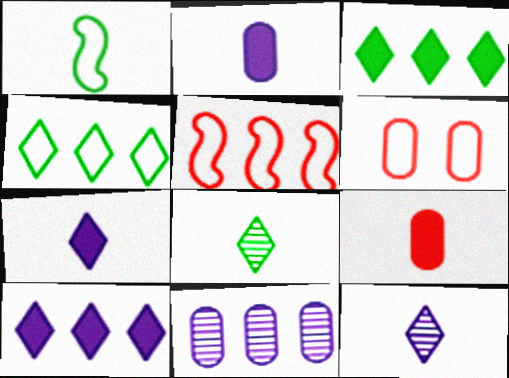[[1, 9, 12], 
[3, 5, 11]]